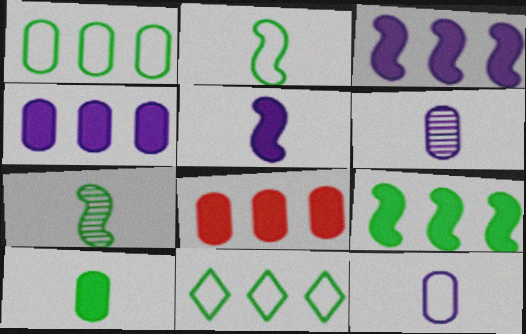[]